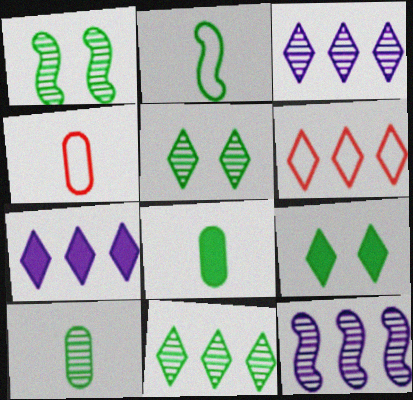[[1, 4, 7], 
[1, 10, 11], 
[4, 9, 12], 
[6, 7, 11]]